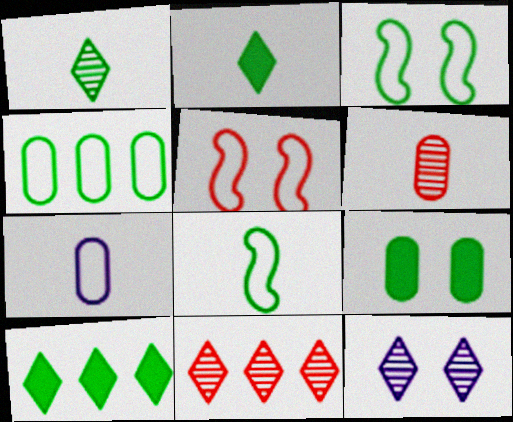[[1, 11, 12], 
[5, 9, 12]]